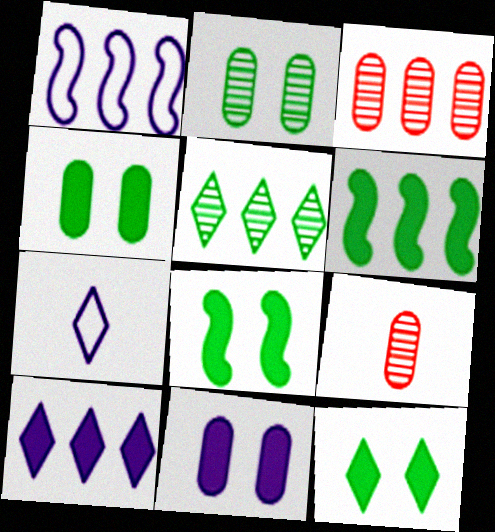[[1, 9, 12], 
[3, 7, 8], 
[4, 8, 12]]